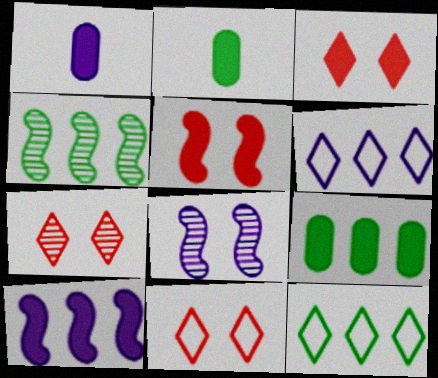[[1, 4, 11], 
[1, 6, 8], 
[2, 3, 10], 
[3, 7, 11], 
[4, 9, 12]]